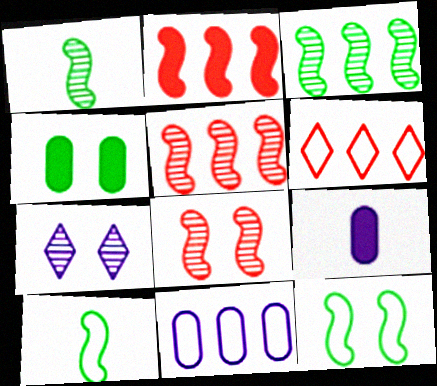[]